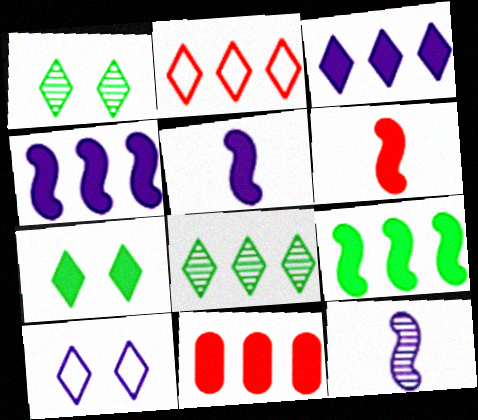[[2, 3, 8], 
[3, 9, 11], 
[5, 7, 11]]